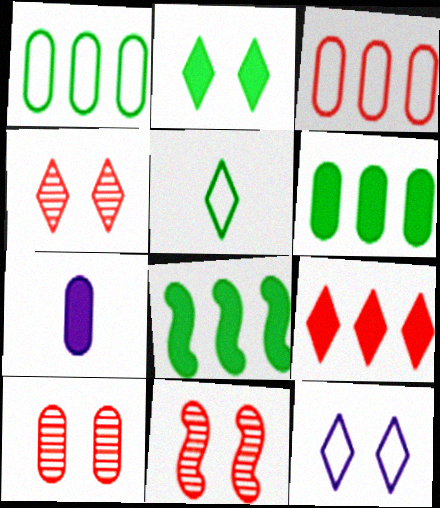[[1, 7, 10], 
[2, 4, 12], 
[4, 10, 11]]